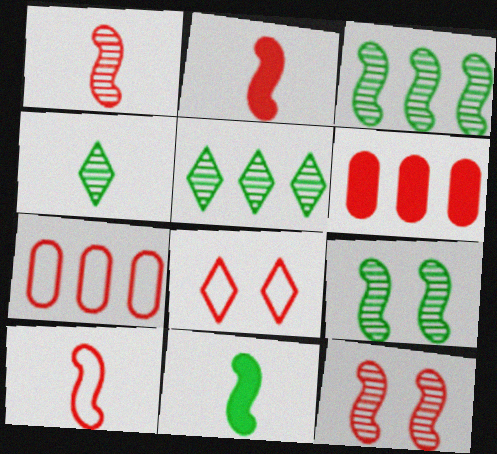[[1, 2, 10], 
[1, 6, 8], 
[7, 8, 10]]